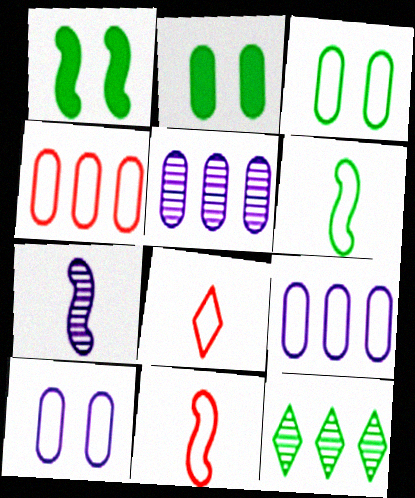[[1, 5, 8], 
[2, 6, 12]]